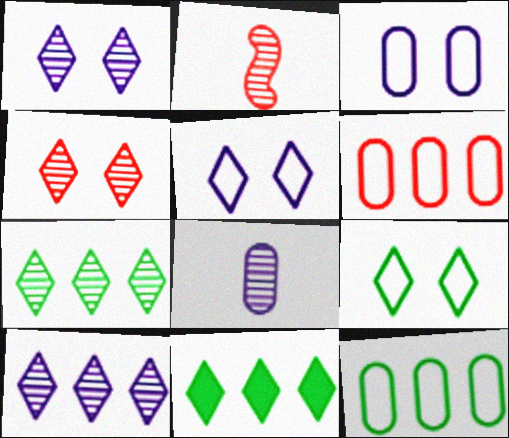[[2, 3, 11]]